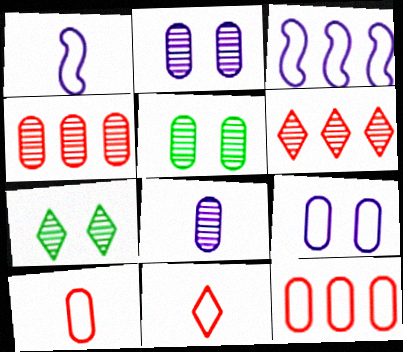[[4, 5, 8]]